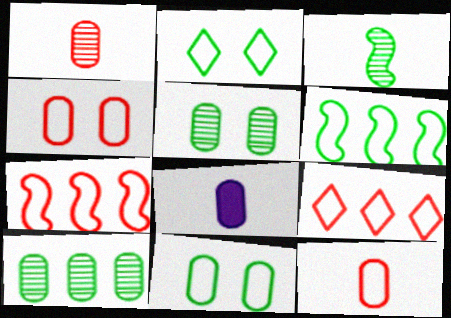[[4, 8, 10]]